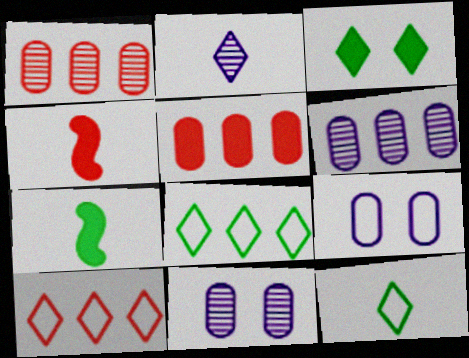[[2, 3, 10], 
[4, 8, 11], 
[7, 10, 11]]